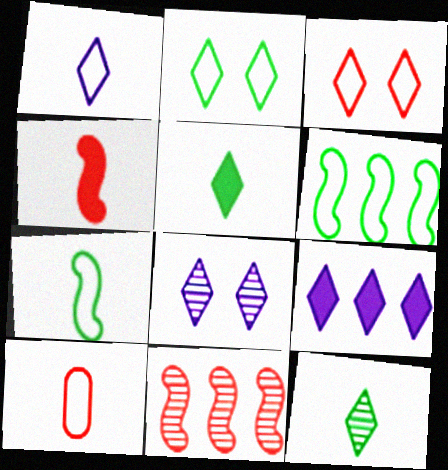[[1, 7, 10], 
[1, 8, 9], 
[3, 9, 12]]